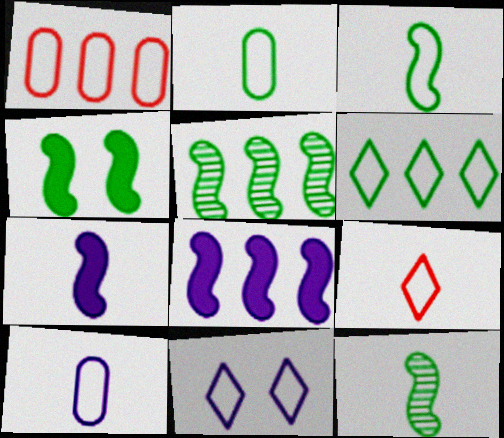[[1, 3, 11], 
[3, 4, 5], 
[3, 9, 10], 
[6, 9, 11]]